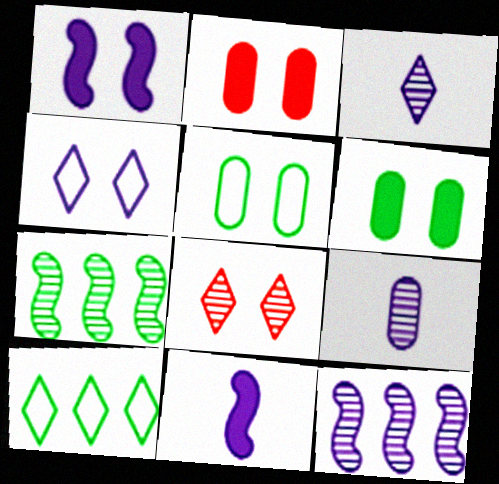[[1, 5, 8], 
[7, 8, 9]]